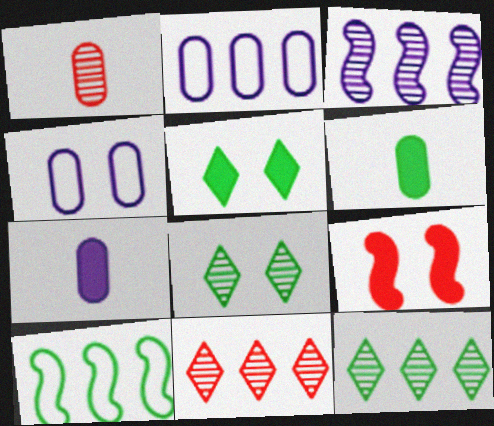[[1, 3, 8], 
[4, 8, 9], 
[6, 8, 10]]